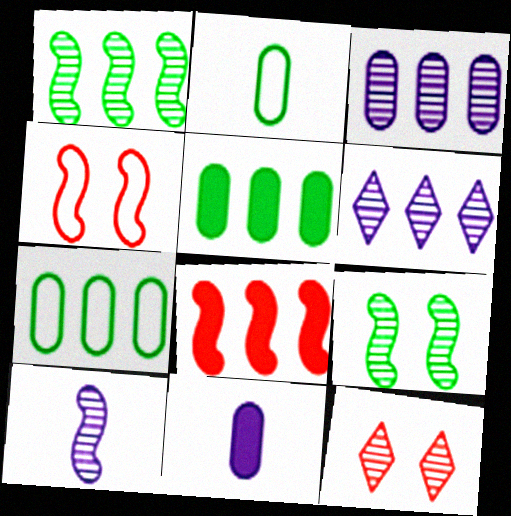[[6, 7, 8]]